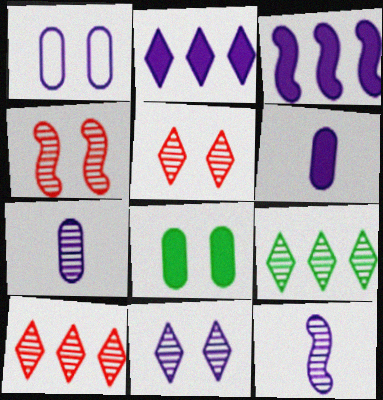[[1, 2, 12], 
[4, 7, 9]]